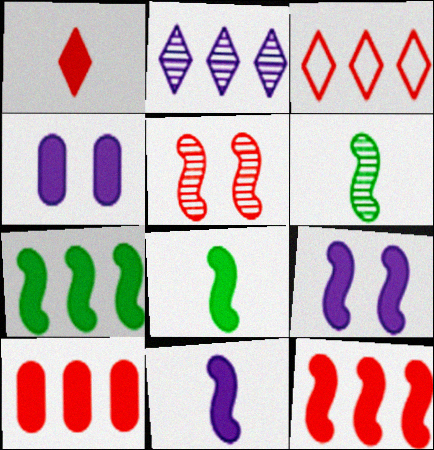[[1, 4, 7], 
[3, 4, 6], 
[8, 9, 12]]